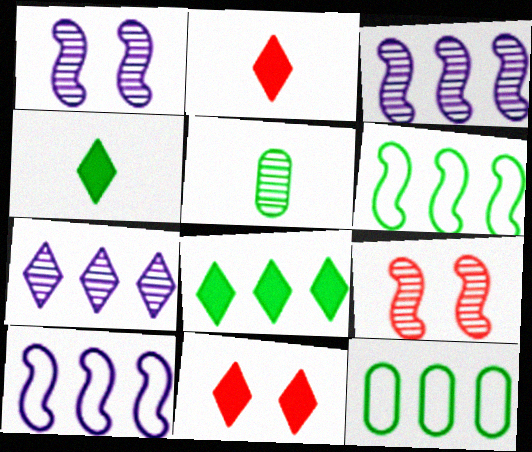[[1, 2, 12], 
[5, 7, 9], 
[5, 10, 11]]